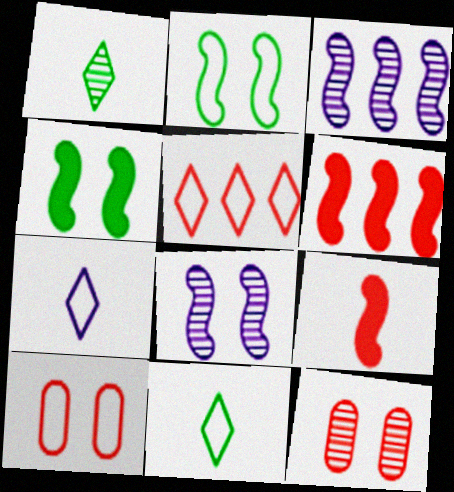[[1, 3, 12], 
[2, 3, 9], 
[5, 9, 12]]